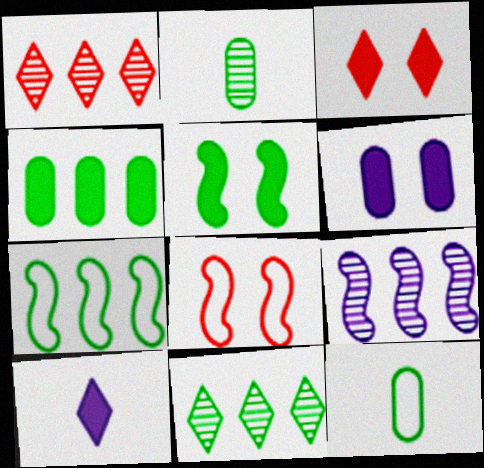[[3, 5, 6], 
[3, 9, 12], 
[4, 7, 11], 
[5, 11, 12]]